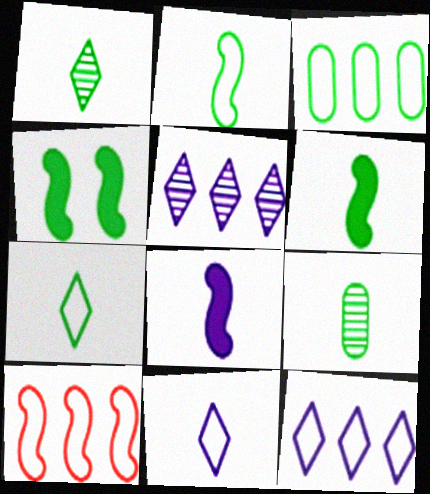[[1, 3, 4], 
[3, 10, 12], 
[6, 7, 9]]